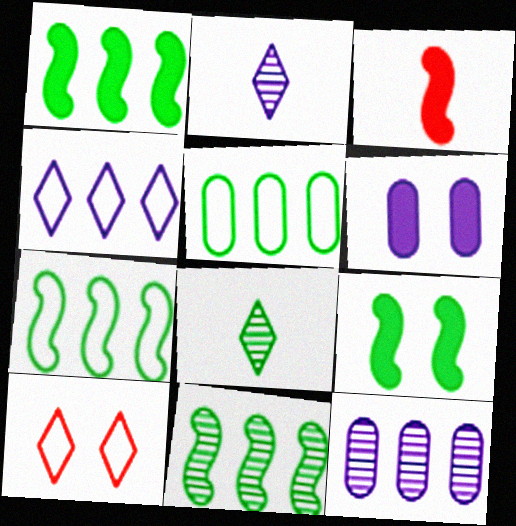[[1, 7, 11], 
[5, 8, 9]]